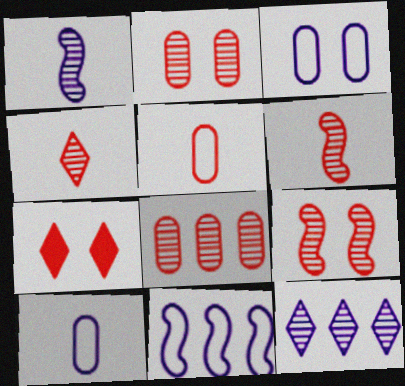[[4, 8, 9]]